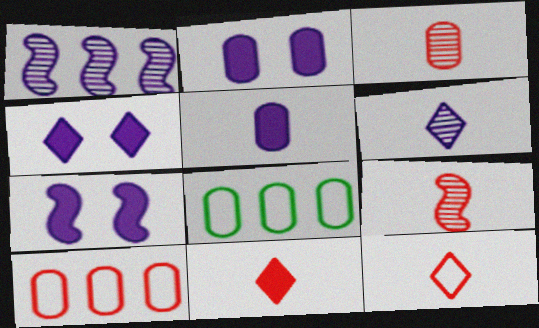[[2, 3, 8], 
[2, 4, 7], 
[4, 8, 9]]